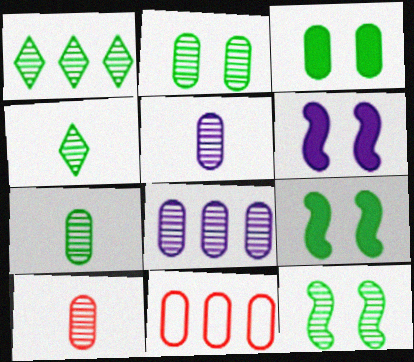[[1, 7, 12], 
[2, 8, 10], 
[3, 5, 11], 
[4, 6, 11], 
[5, 7, 10]]